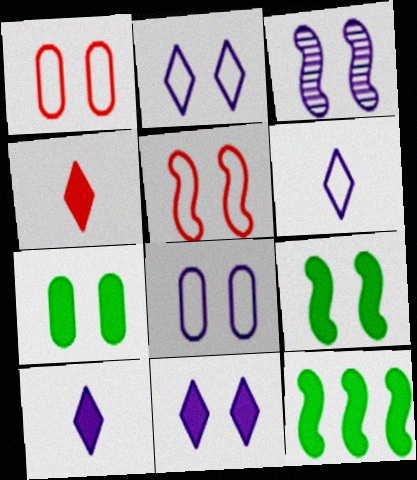[[3, 5, 9], 
[3, 8, 11]]